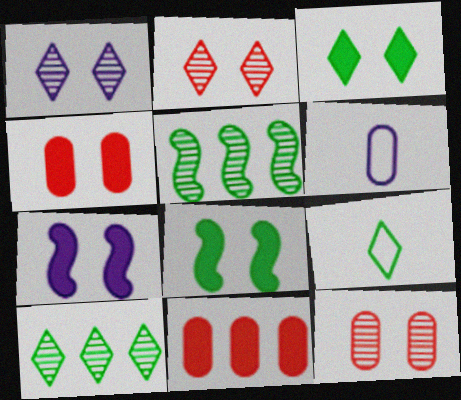[[3, 4, 7], 
[3, 9, 10]]